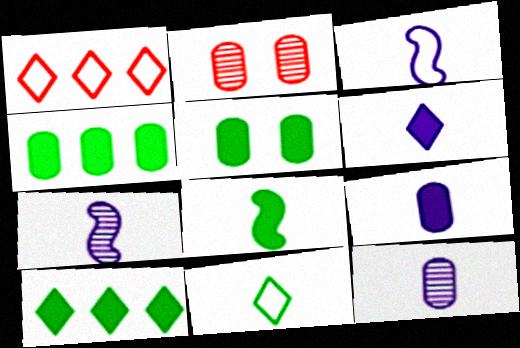[[1, 5, 7], 
[2, 3, 10], 
[3, 6, 12], 
[5, 8, 10]]